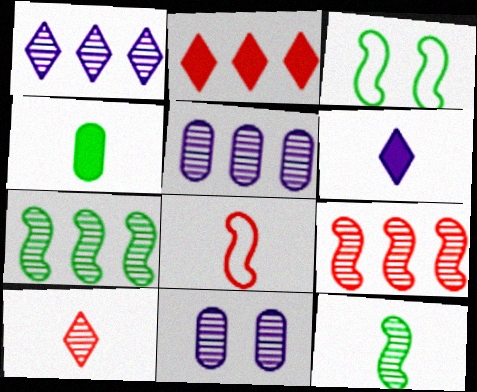[[7, 10, 11]]